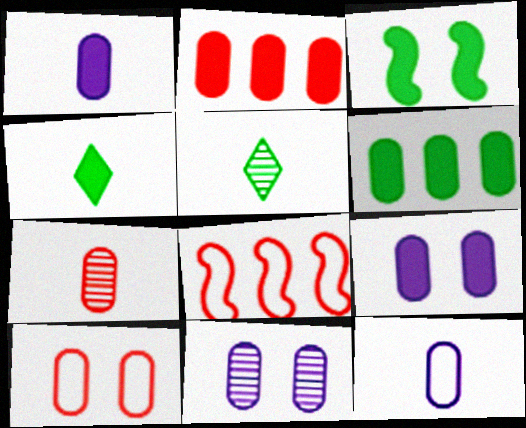[[2, 7, 10], 
[3, 4, 6], 
[4, 8, 11], 
[5, 8, 9]]